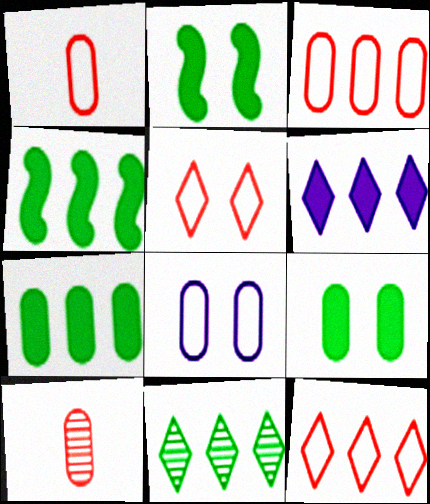[[6, 11, 12], 
[7, 8, 10]]